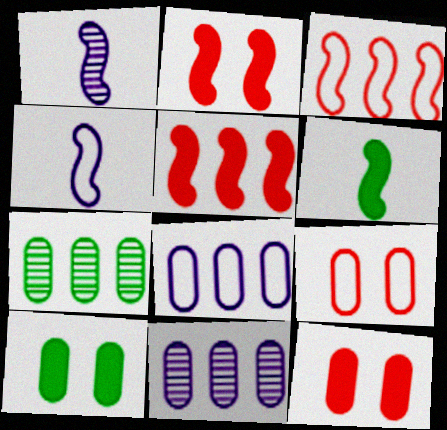[]